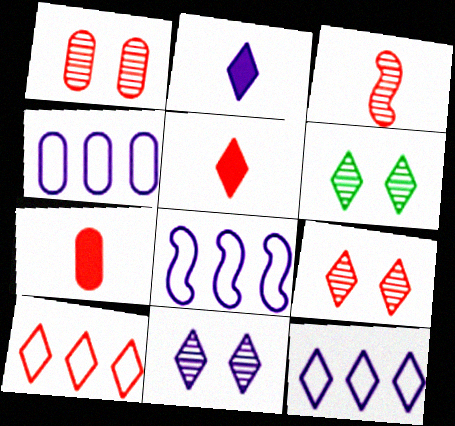[[2, 6, 10], 
[2, 11, 12], 
[4, 8, 12], 
[5, 6, 12], 
[5, 9, 10], 
[6, 7, 8], 
[6, 9, 11]]